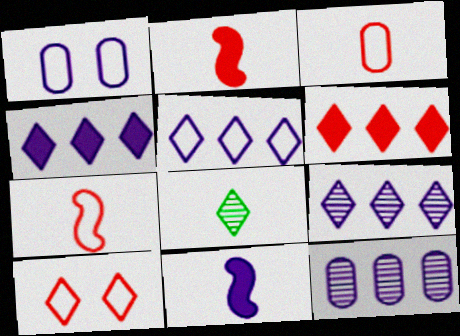[[1, 9, 11], 
[3, 8, 11], 
[4, 5, 9], 
[4, 8, 10]]